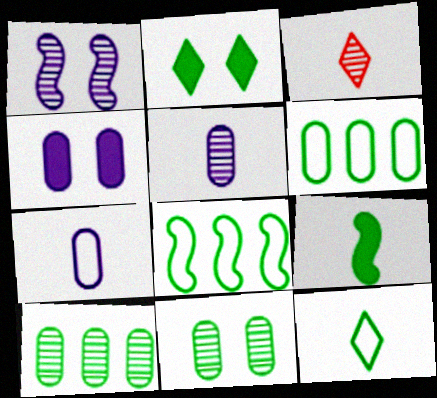[[1, 3, 10], 
[3, 4, 8], 
[3, 7, 9]]